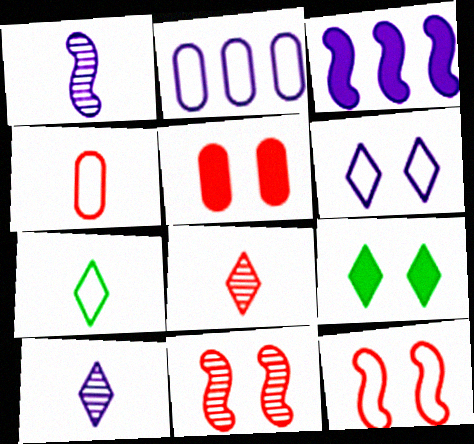[[2, 7, 12]]